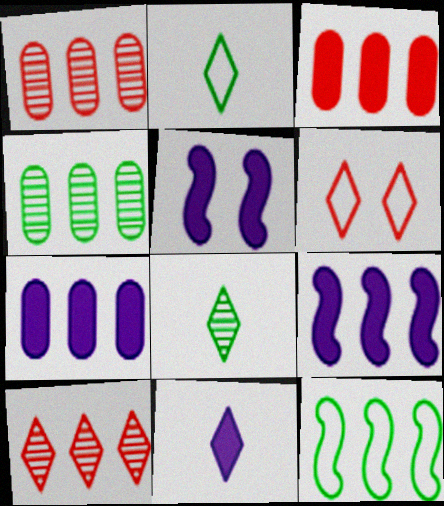[[1, 2, 5], 
[5, 7, 11], 
[7, 10, 12]]